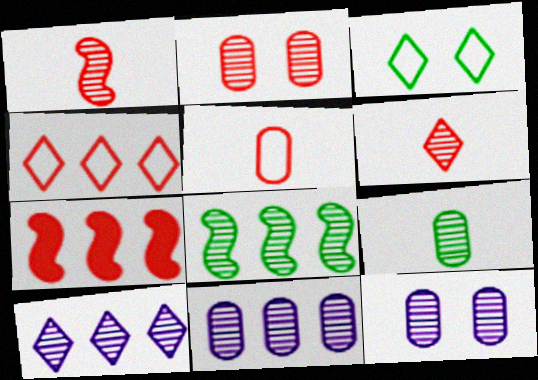[[2, 9, 11], 
[6, 8, 12]]